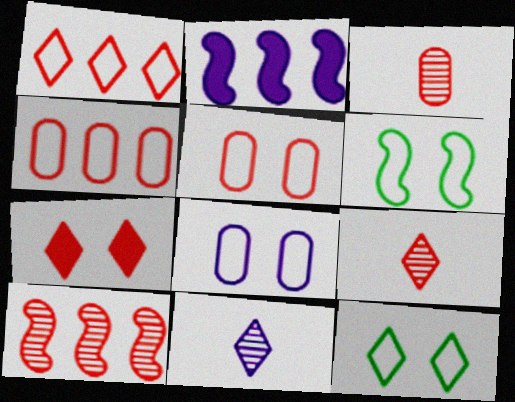[[1, 7, 9], 
[2, 3, 12], 
[2, 8, 11]]